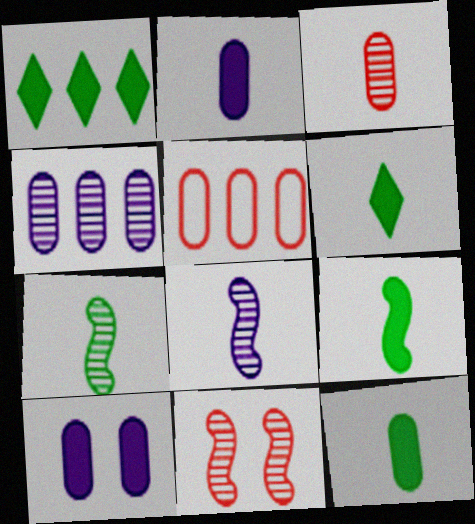[[6, 9, 12]]